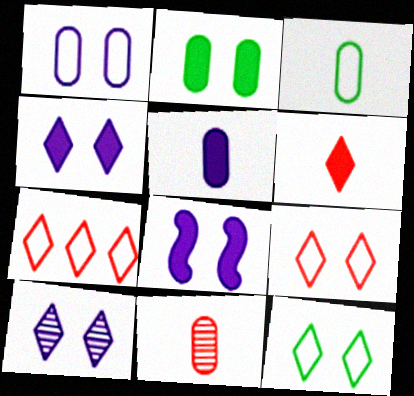[[1, 8, 10], 
[3, 5, 11]]